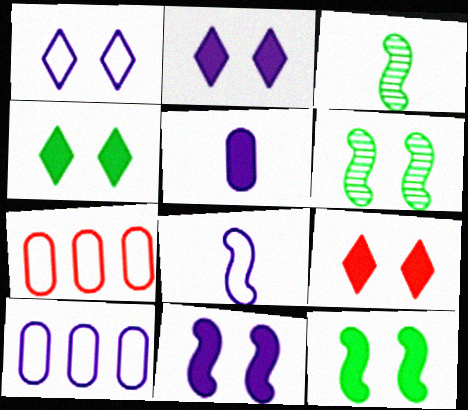[[1, 8, 10], 
[2, 3, 7], 
[2, 4, 9], 
[3, 9, 10]]